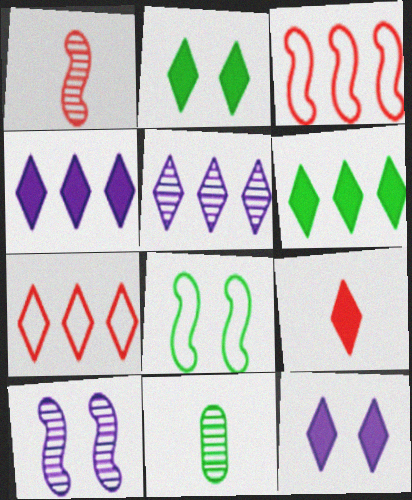[[2, 4, 9], 
[3, 11, 12], 
[5, 6, 7], 
[6, 8, 11], 
[6, 9, 12]]